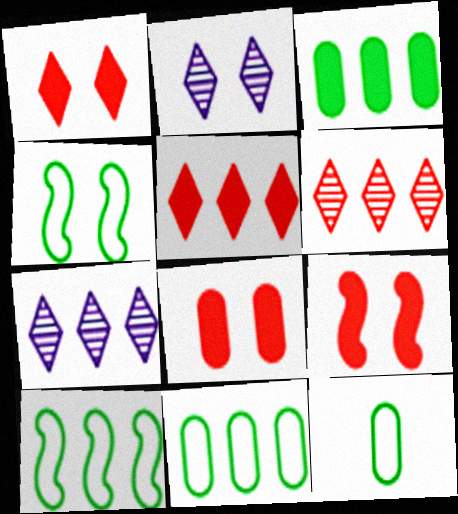[[1, 8, 9], 
[2, 4, 8], 
[7, 9, 12]]